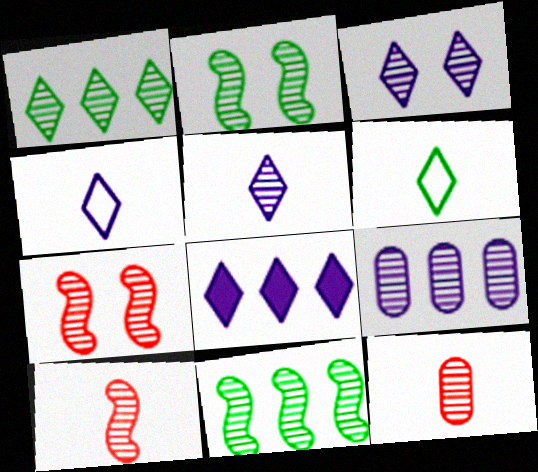[[3, 4, 8], 
[3, 11, 12]]